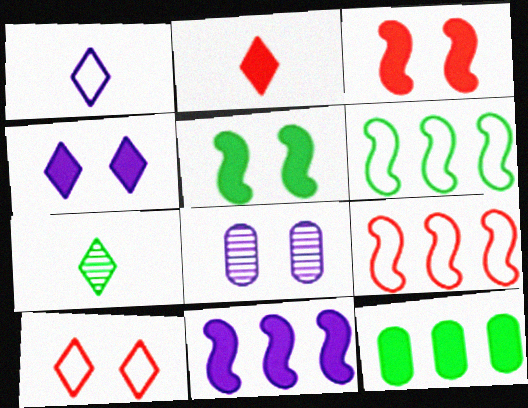[[1, 2, 7], 
[1, 8, 11], 
[2, 6, 8], 
[5, 8, 10]]